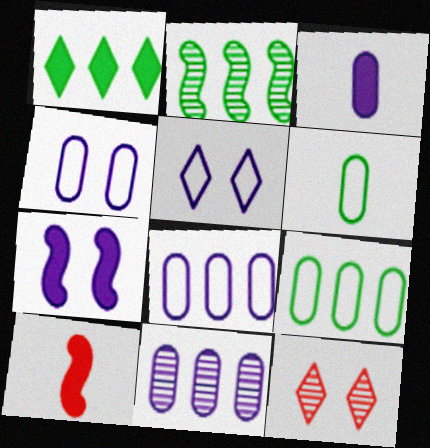[[1, 2, 9], 
[3, 4, 11]]